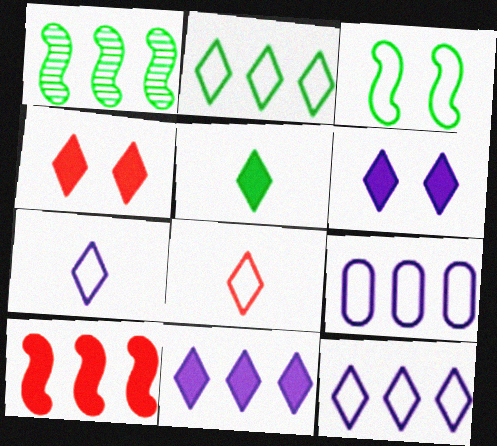[[3, 8, 9], 
[4, 5, 11]]